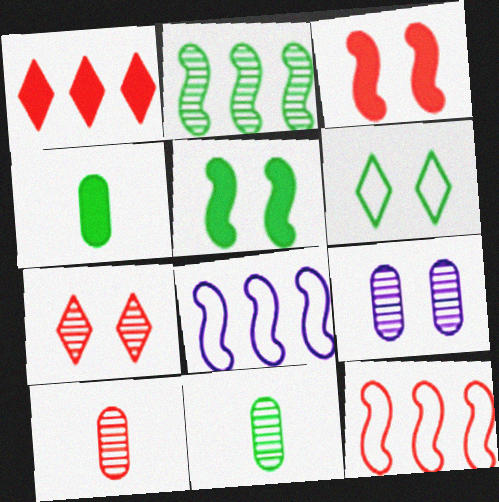[[2, 4, 6], 
[3, 6, 9], 
[4, 7, 8]]